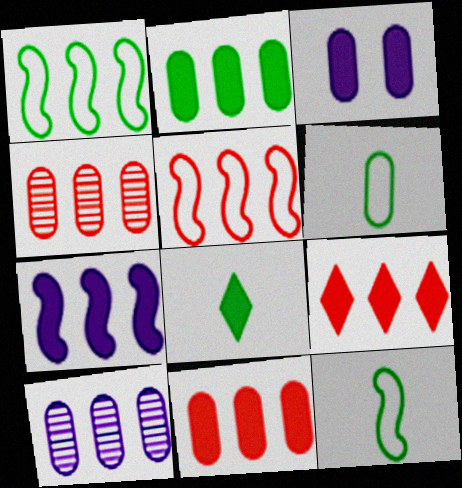[[1, 9, 10], 
[2, 7, 9], 
[3, 4, 6], 
[4, 5, 9]]